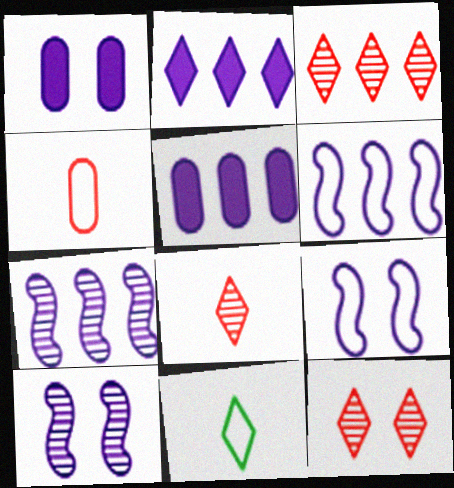[[2, 11, 12], 
[3, 8, 12]]